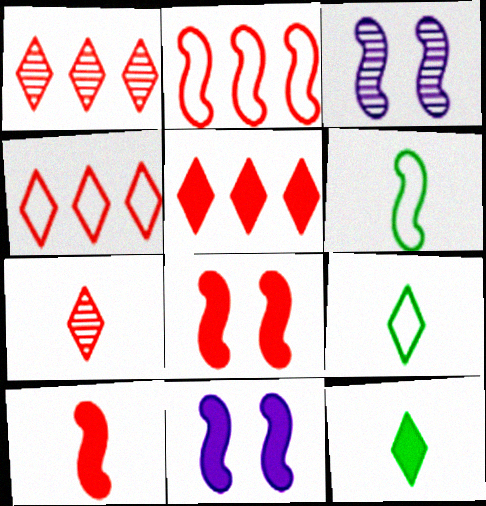[[1, 4, 5]]